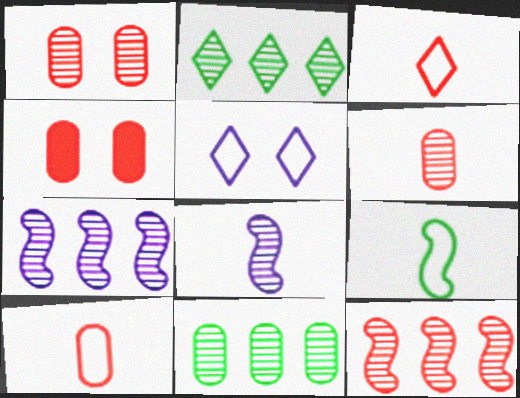[[1, 2, 8], 
[3, 4, 12]]